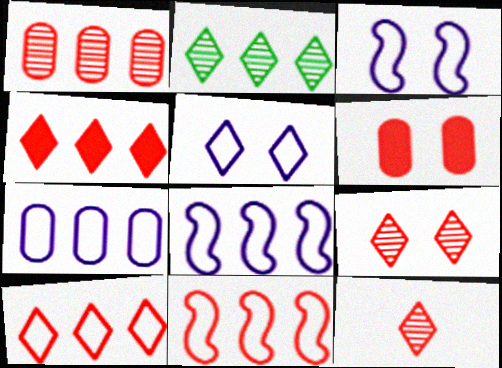[[1, 4, 11], 
[6, 11, 12]]